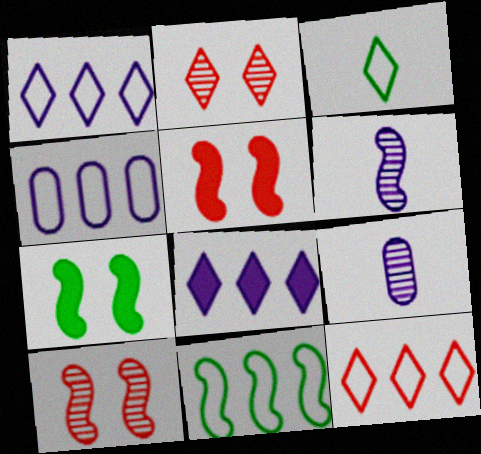[[2, 3, 8], 
[4, 11, 12], 
[5, 6, 11], 
[7, 9, 12]]